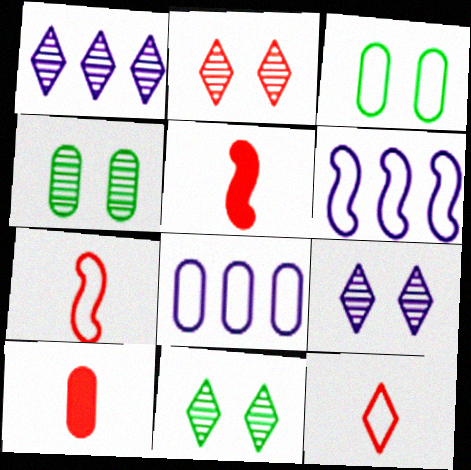[[1, 3, 5], 
[2, 9, 11], 
[3, 6, 12], 
[4, 8, 10], 
[5, 8, 11], 
[6, 10, 11]]